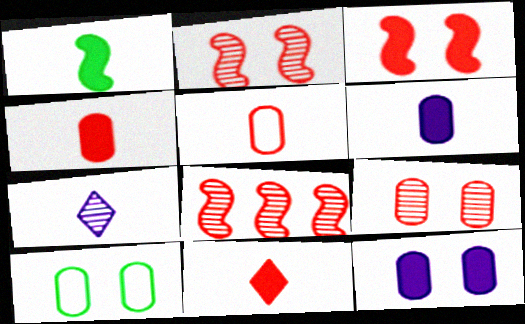[[1, 5, 7], 
[1, 6, 11], 
[9, 10, 12]]